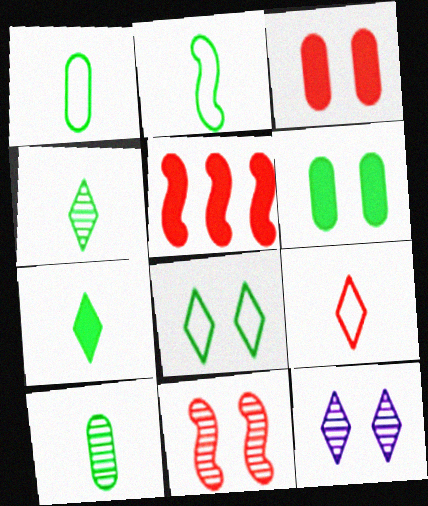[[1, 5, 12], 
[2, 7, 10]]